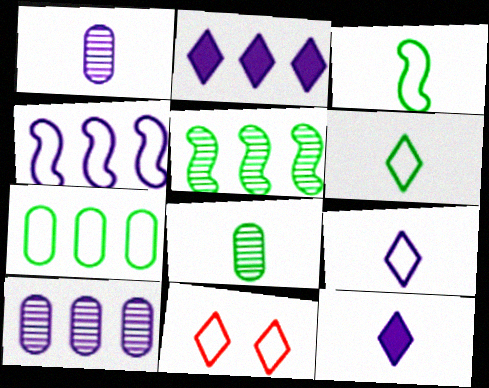[[2, 4, 10]]